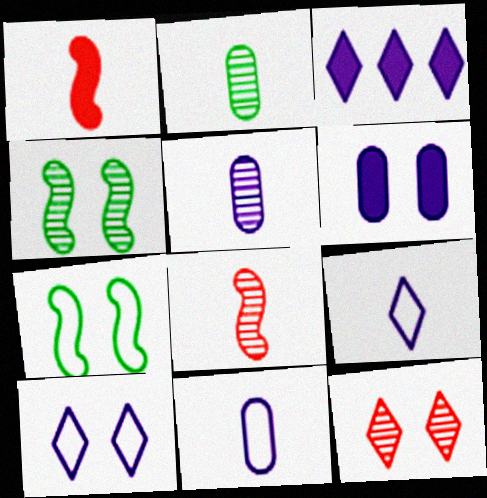[[1, 2, 9], 
[6, 7, 12]]